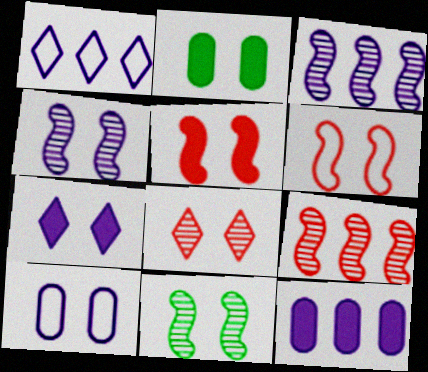[[1, 3, 12], 
[2, 5, 7], 
[4, 7, 10]]